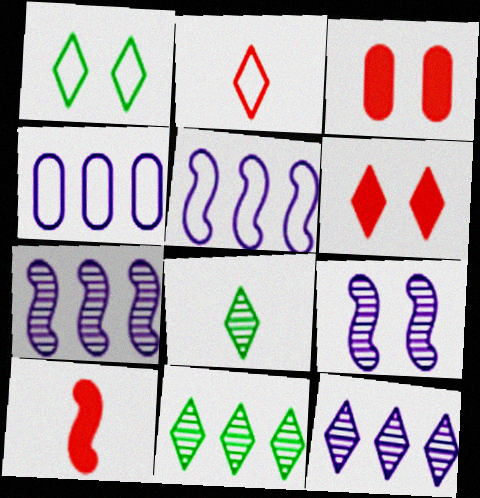[[1, 3, 9], 
[3, 5, 8]]